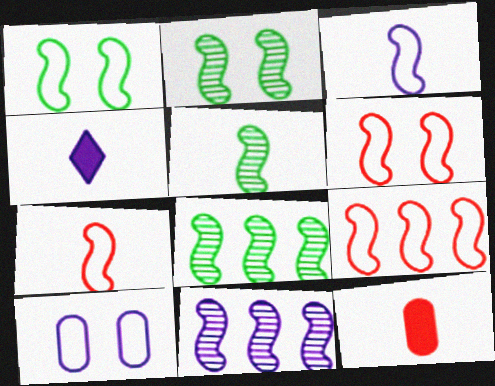[[1, 3, 9], 
[2, 5, 8], 
[4, 10, 11], 
[6, 7, 9]]